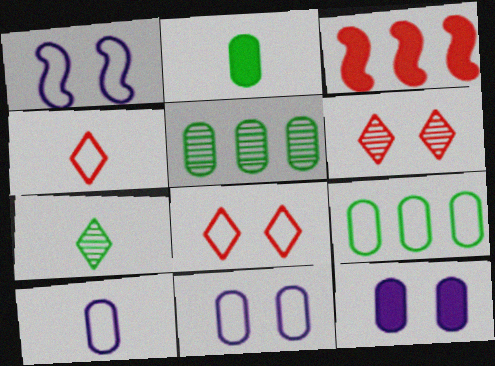[[1, 4, 9], 
[3, 7, 11]]